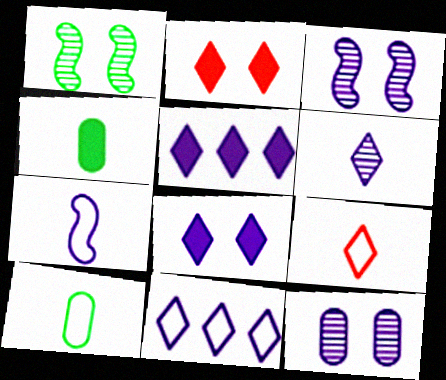[[5, 7, 12], 
[6, 8, 11], 
[7, 9, 10]]